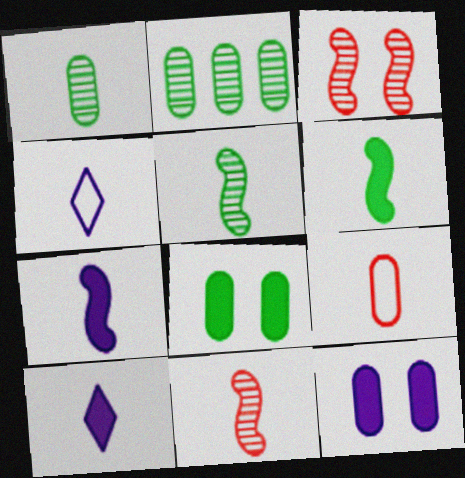[[2, 9, 12], 
[5, 9, 10]]